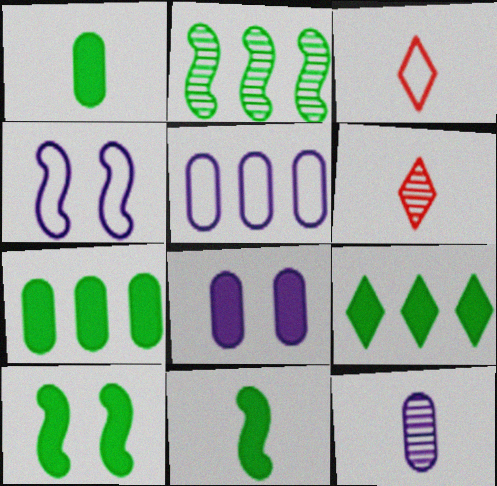[[1, 9, 10], 
[2, 3, 8], 
[3, 11, 12], 
[4, 6, 7], 
[5, 6, 10], 
[5, 8, 12]]